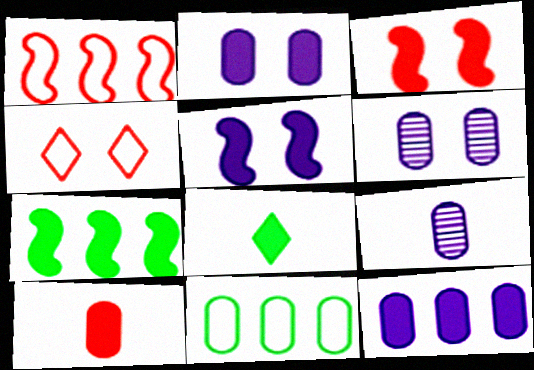[[1, 6, 8], 
[3, 8, 12], 
[4, 7, 9], 
[6, 10, 11]]